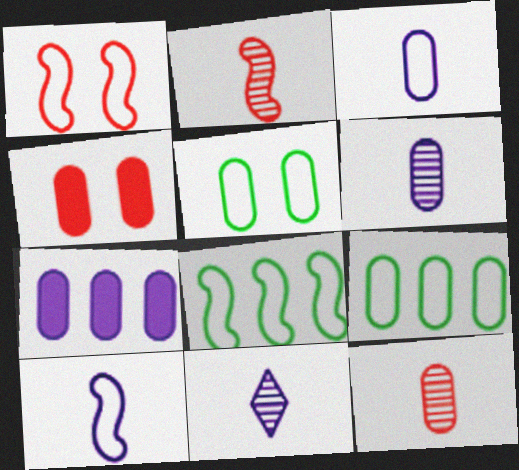[[1, 8, 10], 
[4, 6, 9], 
[4, 8, 11], 
[5, 7, 12]]